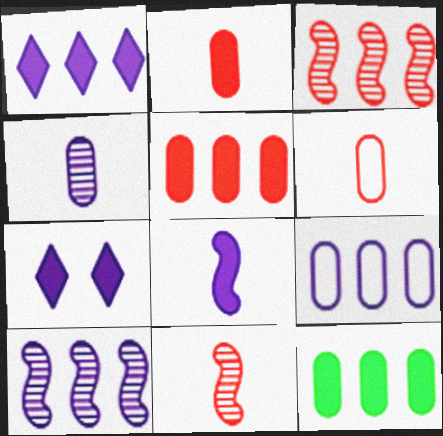[[1, 9, 10]]